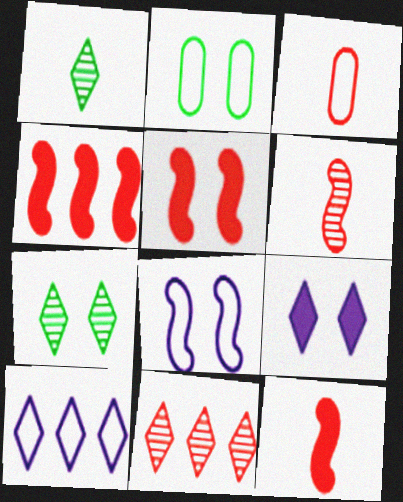[[3, 5, 11], 
[4, 5, 12]]